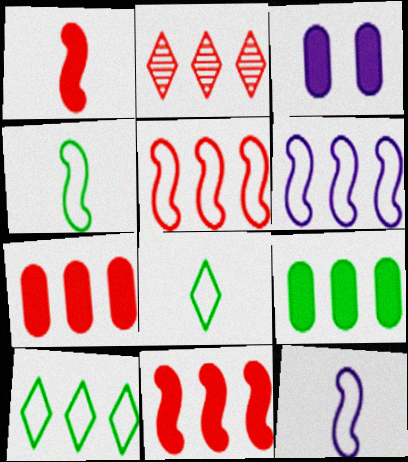[[2, 3, 4], 
[2, 5, 7], 
[2, 6, 9]]